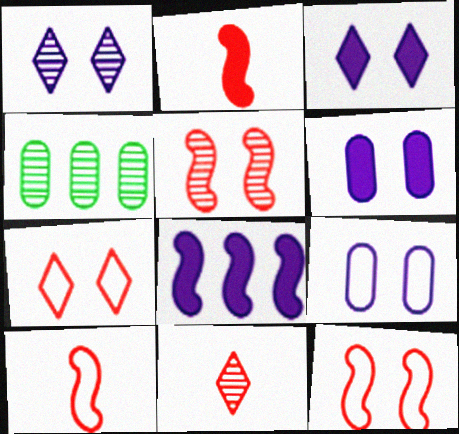[[3, 4, 10]]